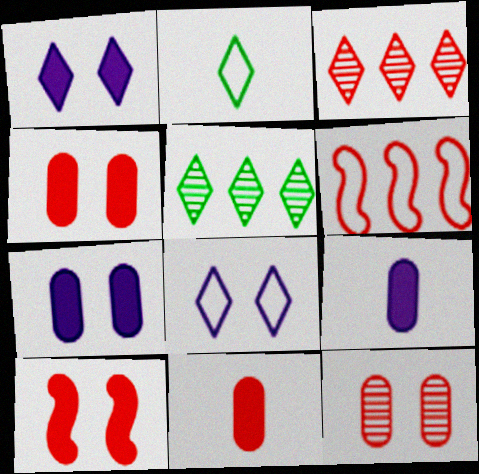[[1, 2, 3]]